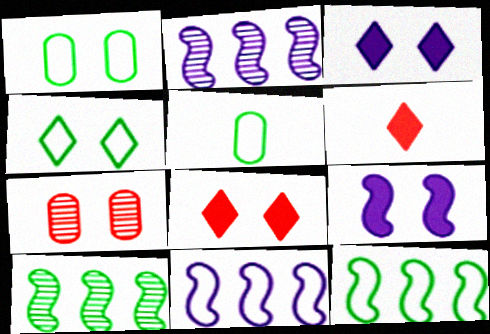[[1, 2, 6], 
[2, 5, 8], 
[4, 5, 12], 
[4, 7, 9]]